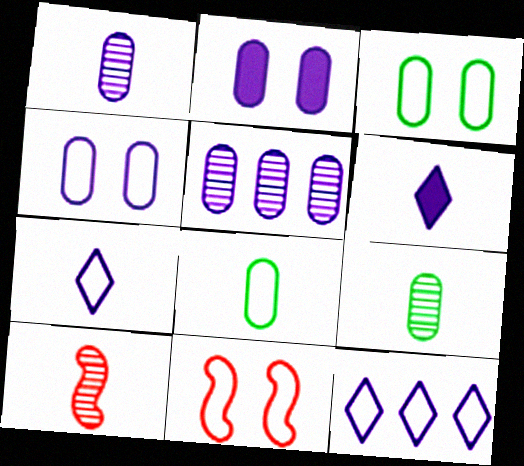[[6, 8, 10], 
[8, 11, 12]]